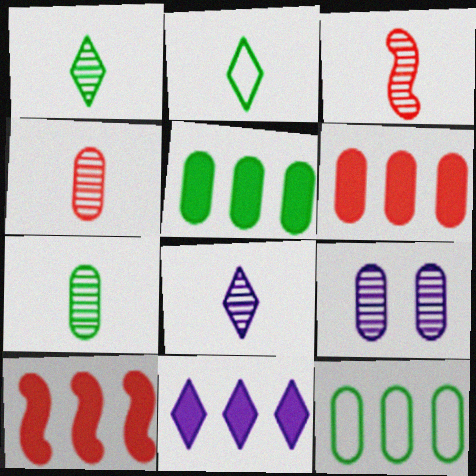[[2, 9, 10], 
[3, 7, 8], 
[5, 10, 11]]